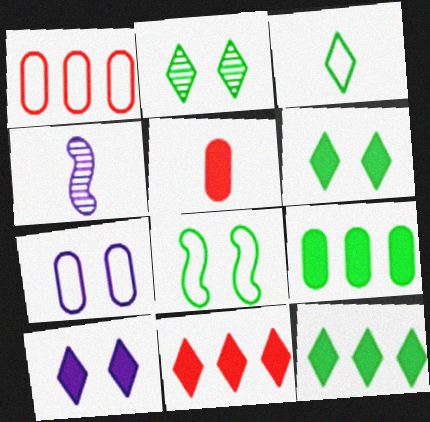[[1, 4, 6], 
[2, 3, 12], 
[3, 4, 5]]